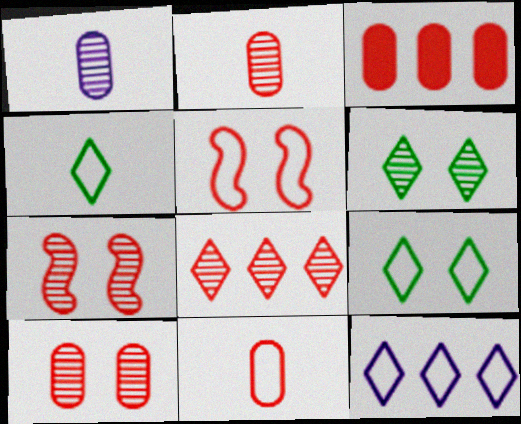[[2, 7, 8], 
[3, 10, 11]]